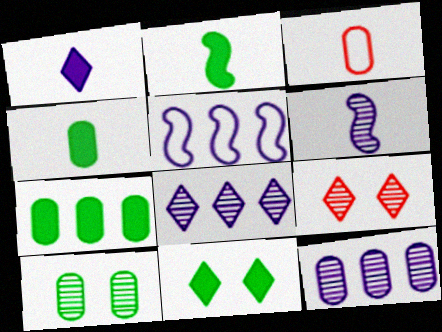[[2, 7, 11], 
[4, 5, 9]]